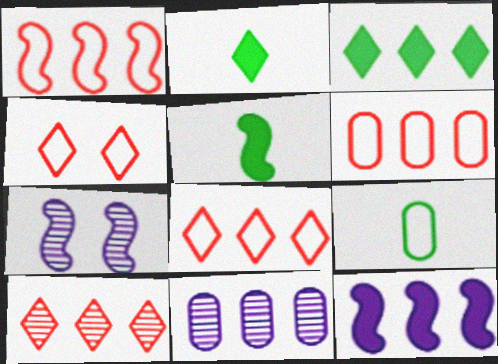[[1, 3, 11], 
[1, 5, 7], 
[1, 6, 8], 
[2, 6, 7], 
[4, 5, 11]]